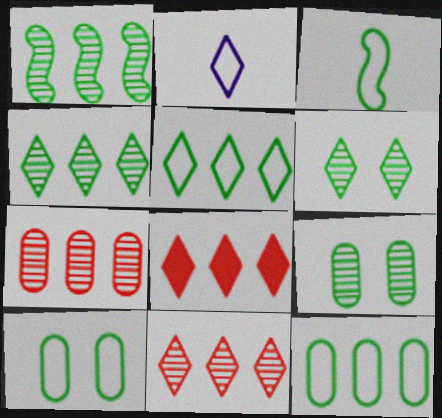[[2, 6, 8], 
[3, 5, 10]]